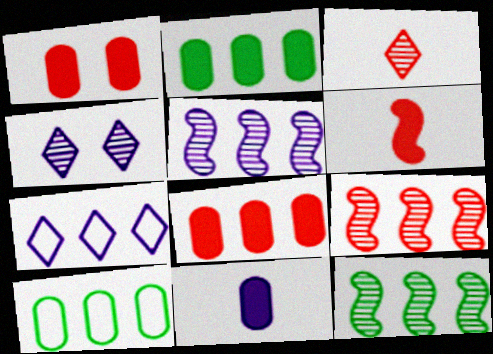[[1, 2, 11], 
[2, 7, 9], 
[4, 6, 10], 
[5, 9, 12], 
[7, 8, 12]]